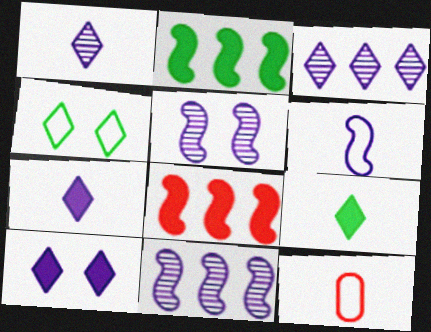[]